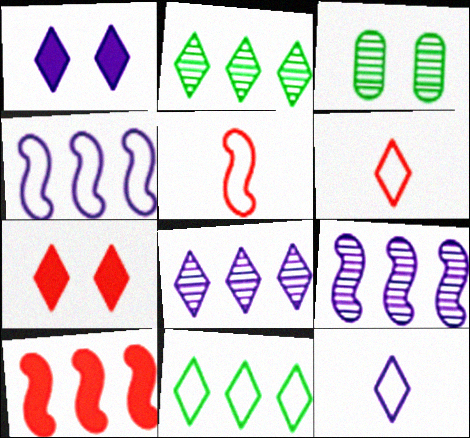[[1, 2, 6], 
[1, 8, 12], 
[2, 7, 12], 
[3, 10, 12]]